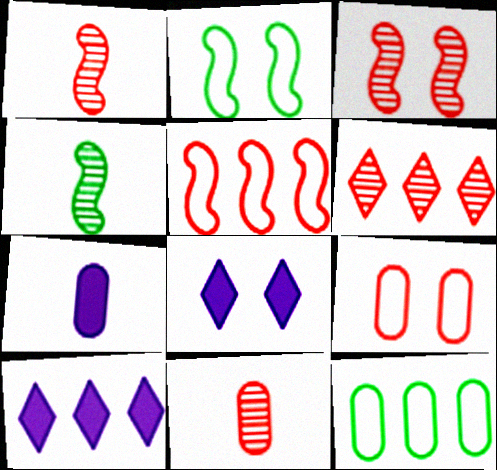[[1, 8, 12], 
[2, 6, 7], 
[2, 10, 11], 
[3, 6, 11], 
[4, 9, 10]]